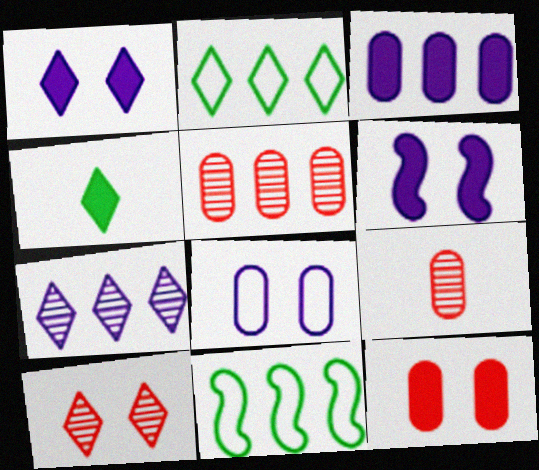[[1, 9, 11], 
[2, 6, 9]]